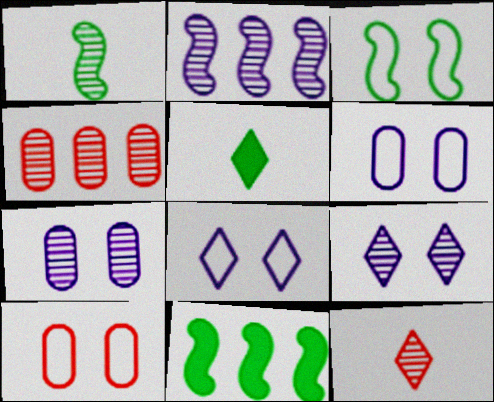[[1, 3, 11], 
[1, 4, 9], 
[2, 5, 10], 
[3, 8, 10], 
[6, 11, 12]]